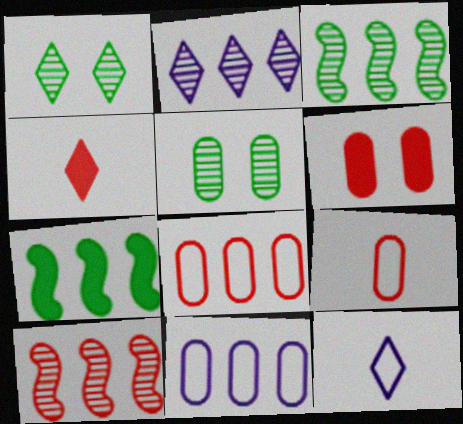[[2, 7, 8], 
[3, 6, 12]]